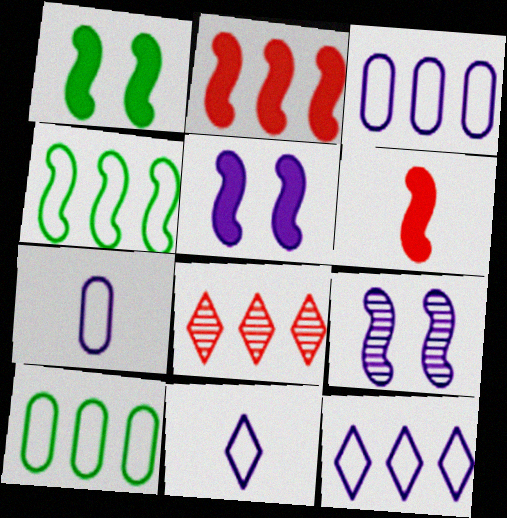[[1, 7, 8], 
[4, 6, 9]]